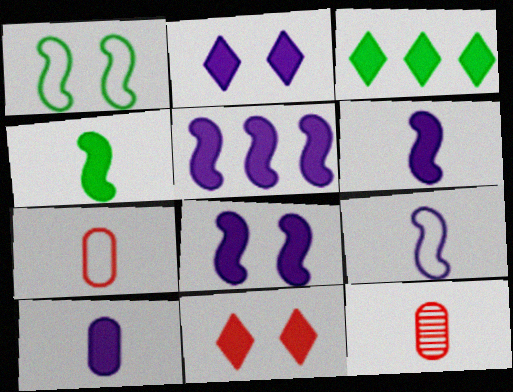[[2, 5, 10], 
[5, 6, 8]]